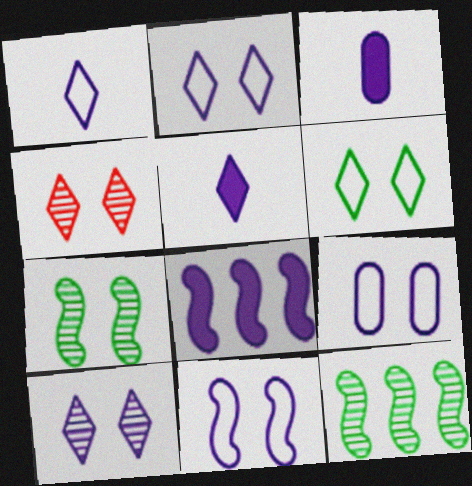[[2, 9, 11]]